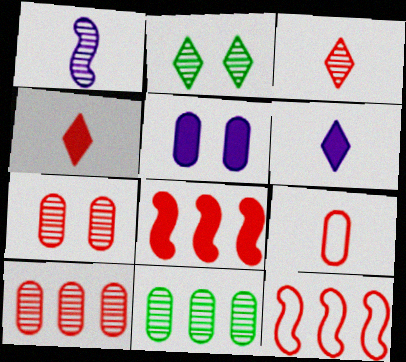[[1, 2, 10], 
[4, 7, 12], 
[5, 9, 11]]